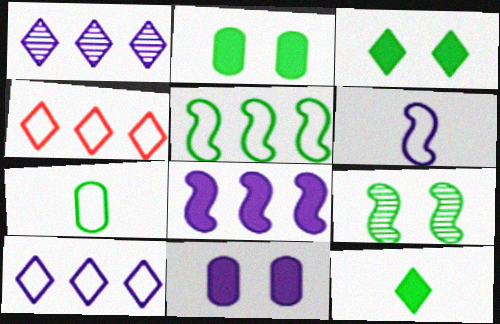[[1, 6, 11]]